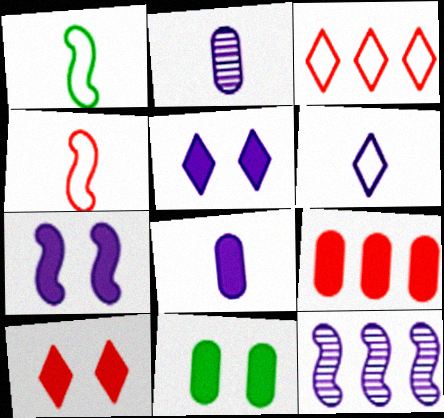[[7, 10, 11], 
[8, 9, 11]]